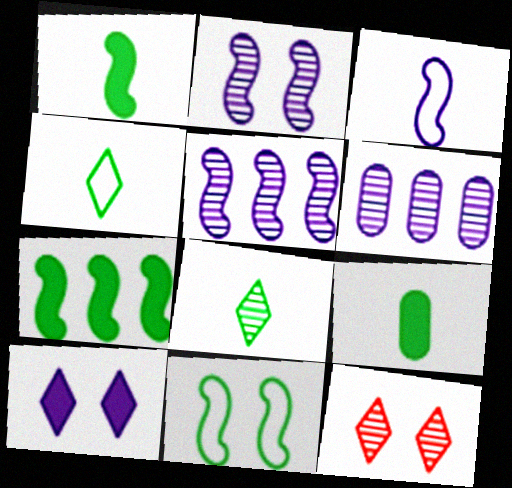[[3, 6, 10]]